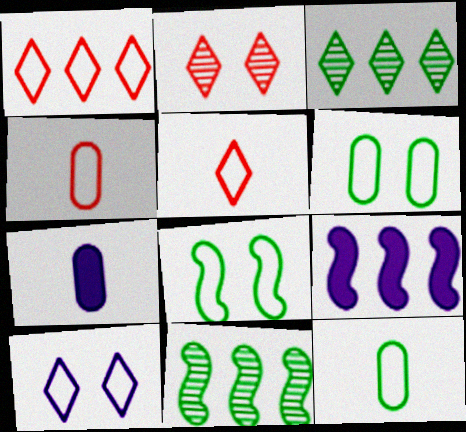[[2, 9, 12]]